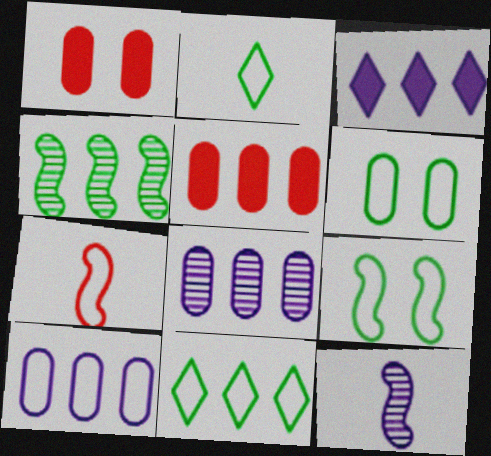[[1, 11, 12]]